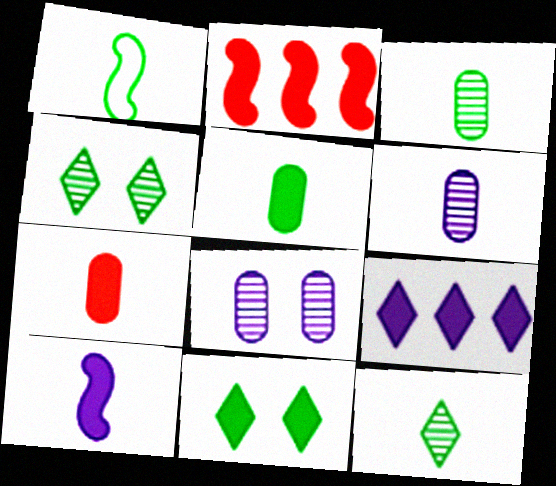[[1, 5, 12]]